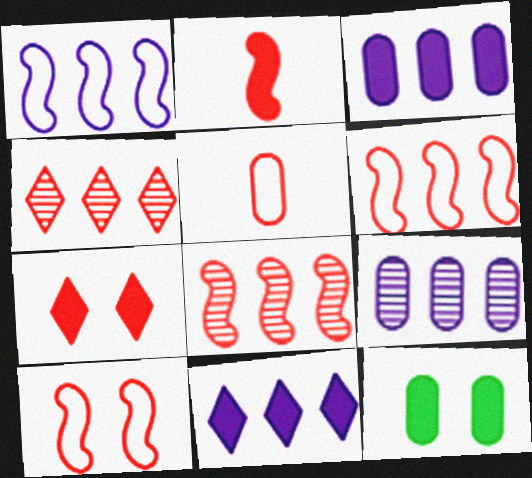[[1, 9, 11], 
[2, 8, 10], 
[2, 11, 12], 
[5, 7, 8], 
[5, 9, 12]]